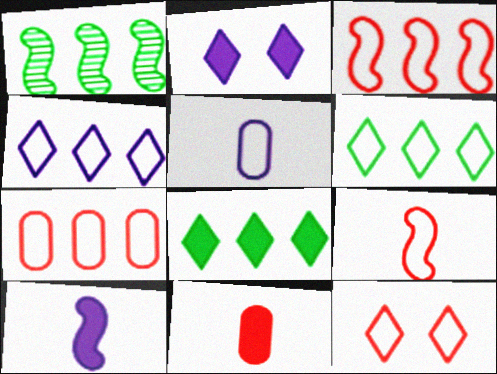[[7, 9, 12]]